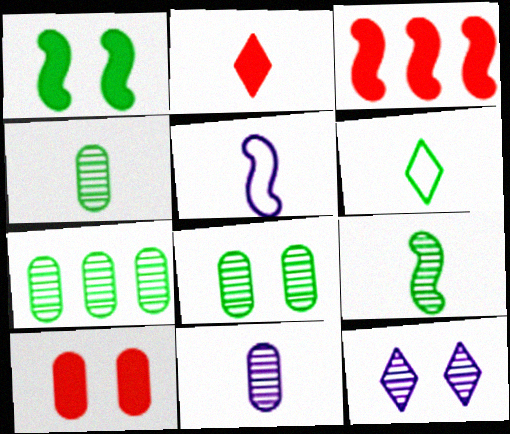[[1, 6, 7], 
[2, 3, 10], 
[2, 4, 5], 
[4, 7, 8]]